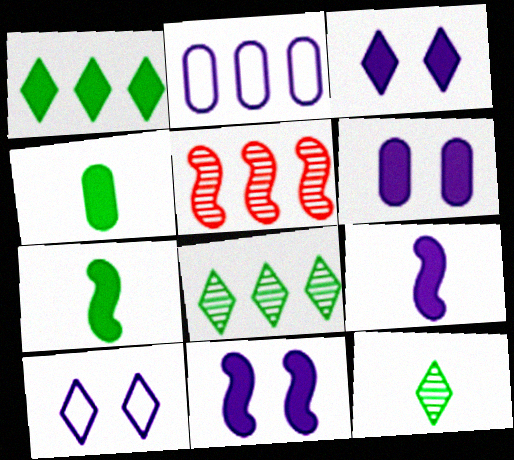[[1, 2, 5], 
[3, 6, 11], 
[4, 5, 10]]